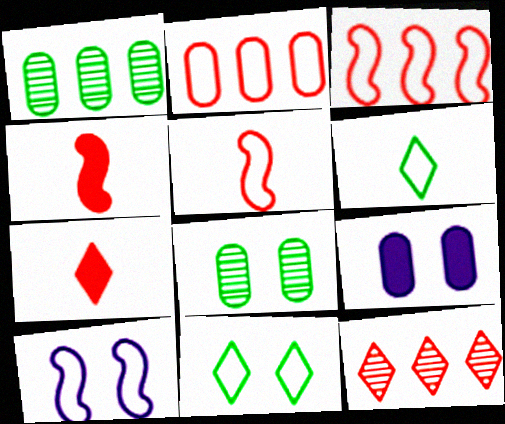[[1, 7, 10], 
[2, 6, 10]]